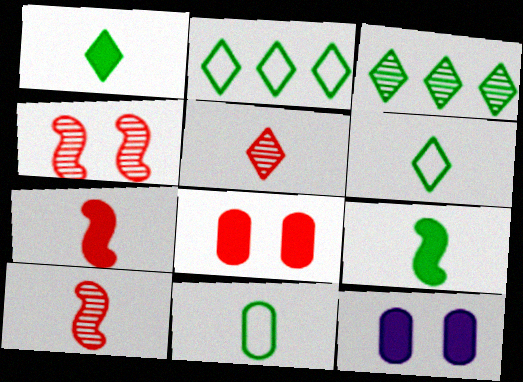[[2, 10, 12]]